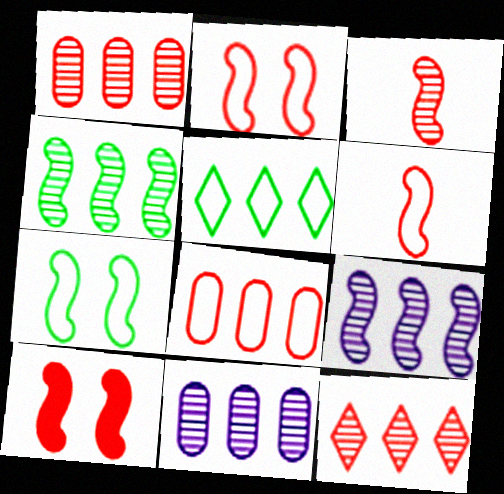[[4, 11, 12]]